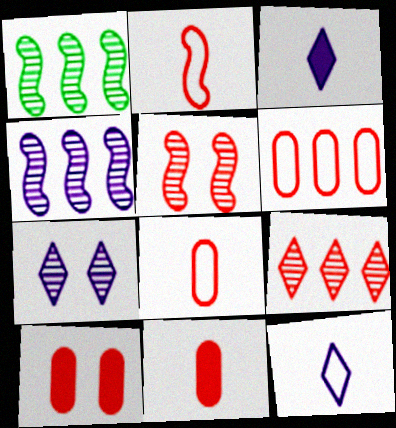[[1, 10, 12], 
[2, 9, 10]]